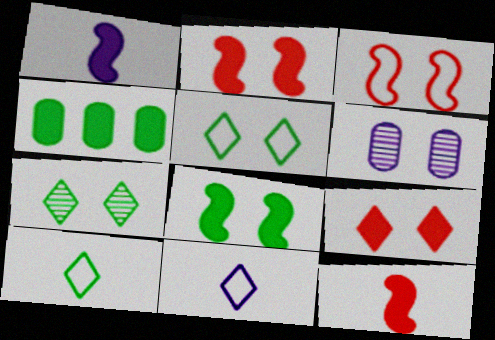[[1, 4, 9], 
[2, 5, 6]]